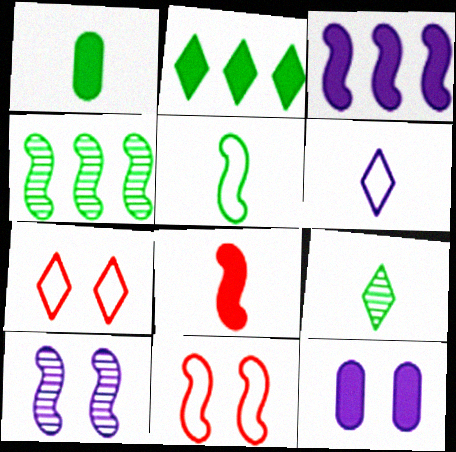[[1, 5, 9], 
[2, 8, 12]]